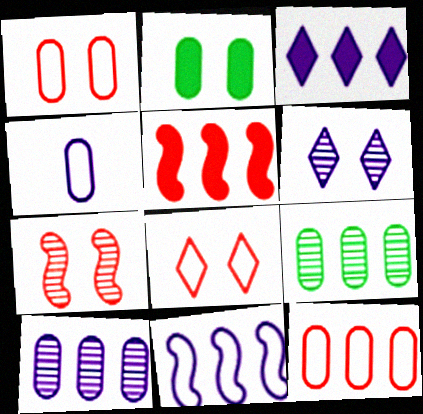[[3, 10, 11]]